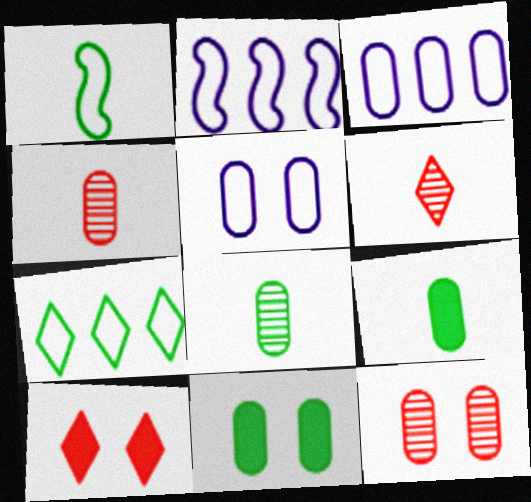[[2, 6, 11], 
[2, 8, 10], 
[3, 4, 11], 
[3, 9, 12], 
[5, 11, 12]]